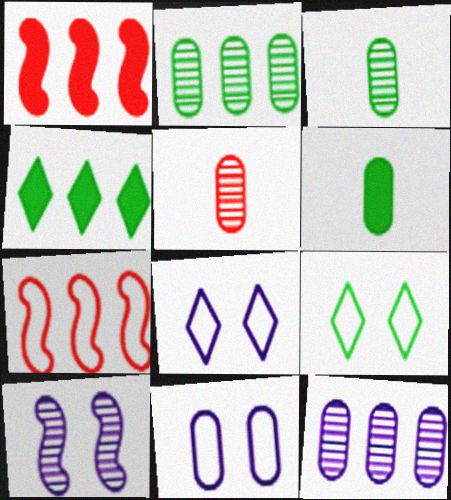[[1, 3, 8], 
[4, 7, 12]]